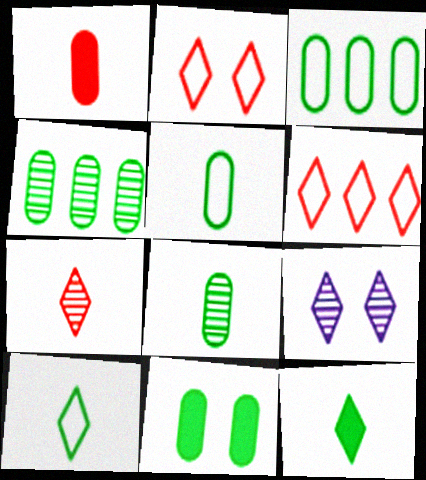[[3, 8, 11], 
[4, 5, 11], 
[6, 9, 12]]